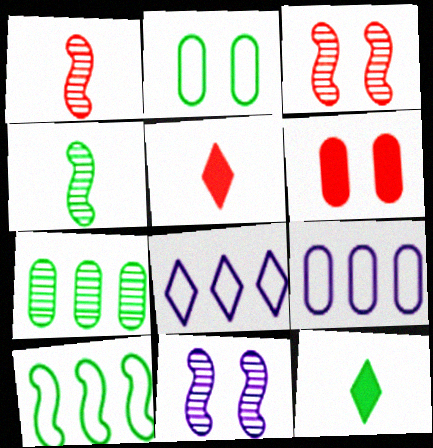[[3, 9, 12], 
[4, 6, 8]]